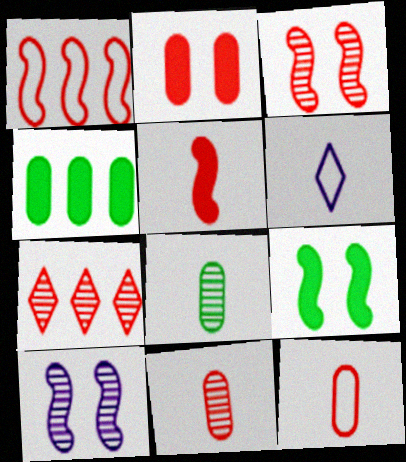[[1, 3, 5], 
[3, 4, 6], 
[3, 7, 11], 
[5, 6, 8], 
[7, 8, 10]]